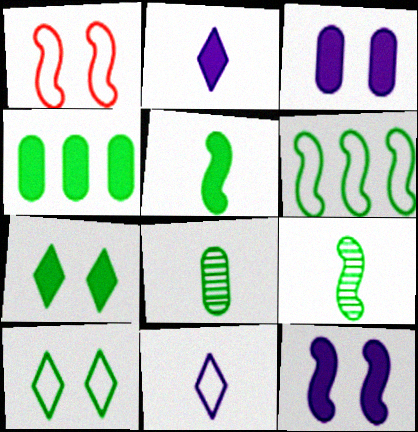[[4, 5, 7], 
[4, 9, 10], 
[6, 7, 8]]